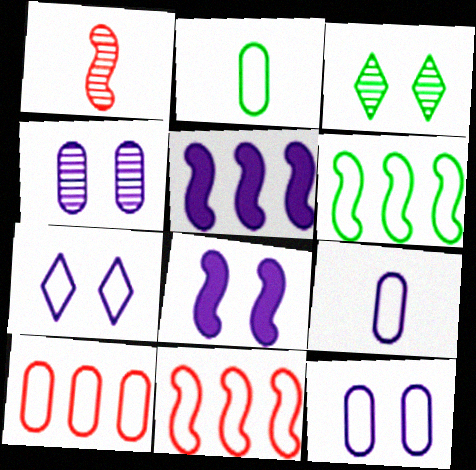[[1, 6, 8], 
[2, 7, 11], 
[2, 10, 12], 
[4, 7, 8]]